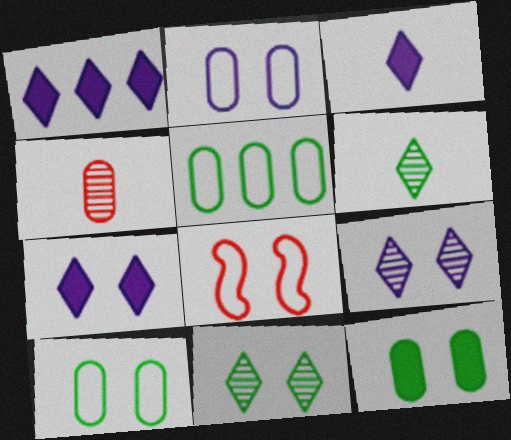[[1, 3, 7], 
[8, 9, 12]]